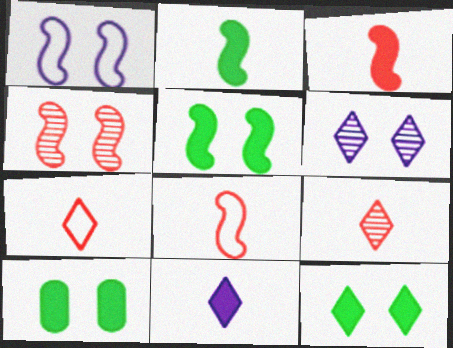[[1, 4, 5], 
[5, 10, 12]]